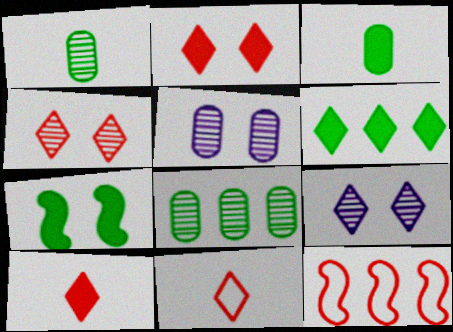[[3, 6, 7], 
[3, 9, 12], 
[6, 9, 11]]